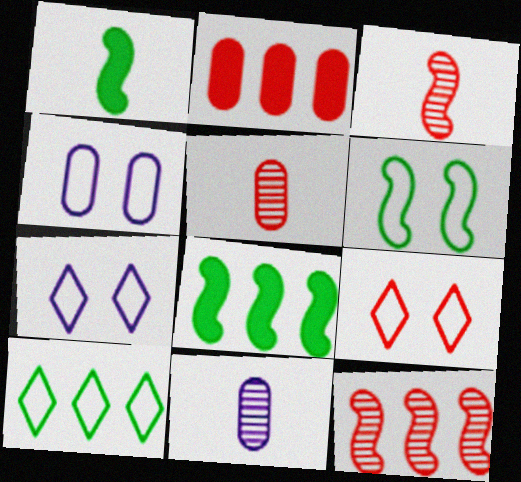[[2, 3, 9], 
[4, 6, 9], 
[5, 7, 8], 
[8, 9, 11]]